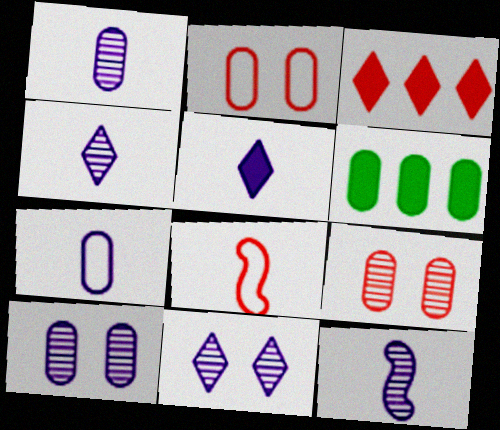[[1, 2, 6], 
[1, 4, 12], 
[3, 8, 9], 
[5, 7, 12], 
[6, 7, 9], 
[6, 8, 11]]